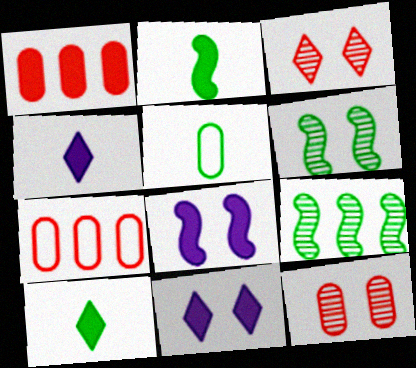[[1, 2, 11], 
[1, 8, 10], 
[4, 6, 7]]